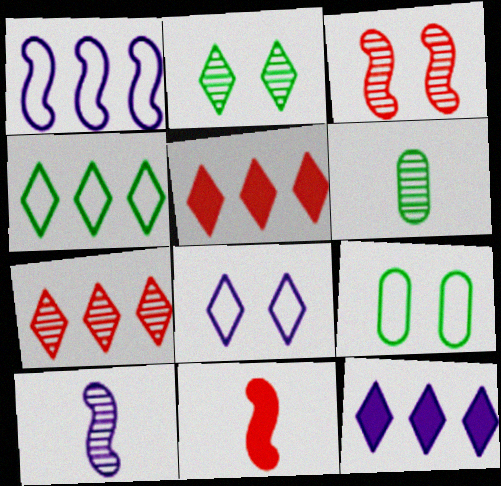[[4, 7, 12], 
[5, 9, 10]]